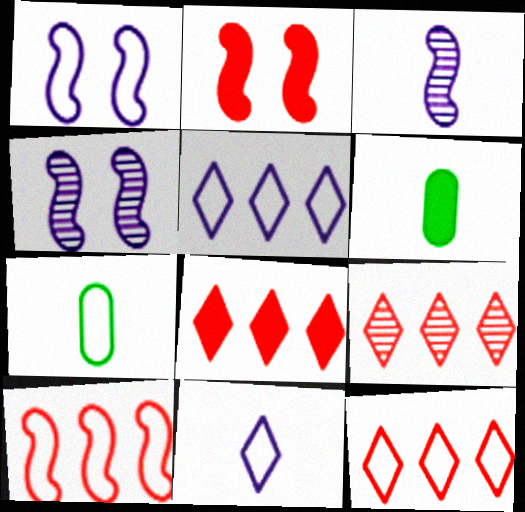[[1, 6, 9], 
[1, 7, 12], 
[4, 6, 12], 
[4, 7, 8], 
[8, 9, 12]]